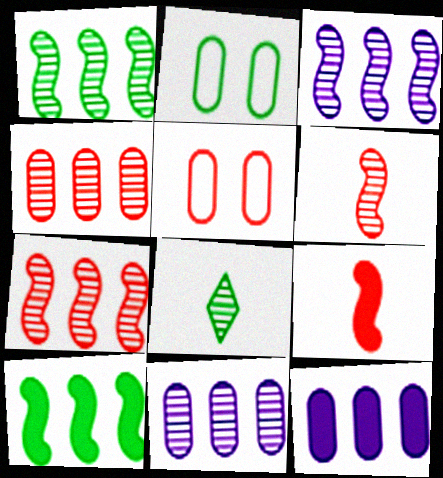[[1, 3, 7], 
[2, 8, 10]]